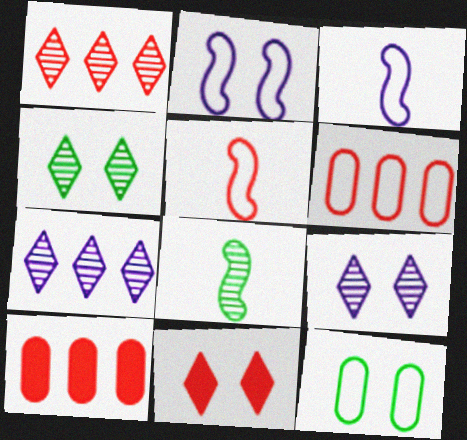[[3, 4, 10]]